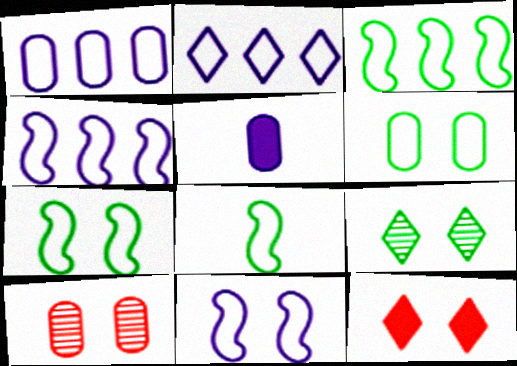[[1, 2, 4], 
[3, 7, 8]]